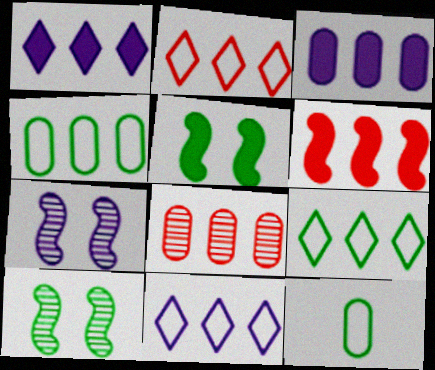[[2, 6, 8], 
[2, 9, 11], 
[3, 4, 8]]